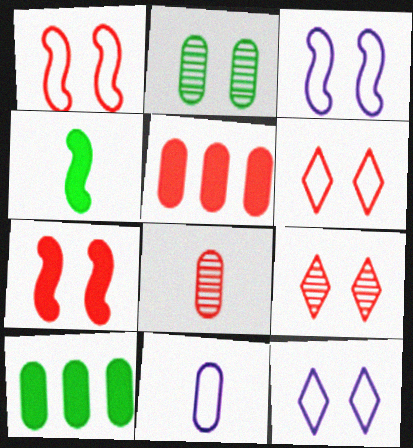[[2, 5, 11], 
[2, 7, 12]]